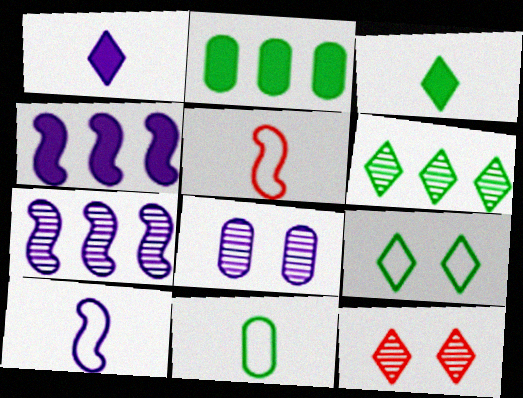[[2, 10, 12], 
[3, 6, 9], 
[4, 11, 12]]